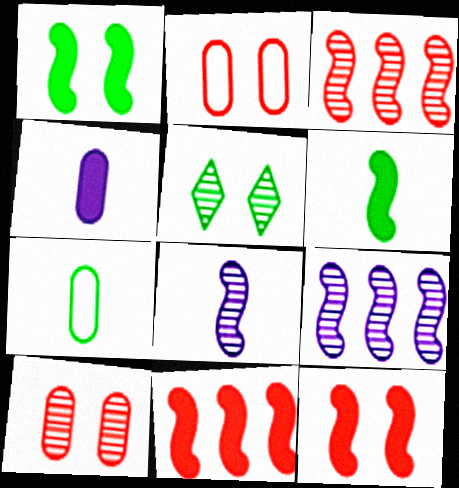[]